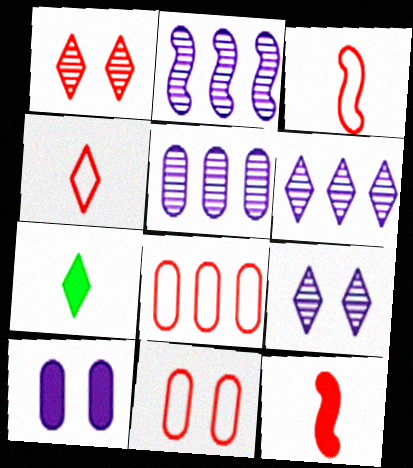[[1, 8, 12], 
[2, 5, 6], 
[2, 7, 11]]